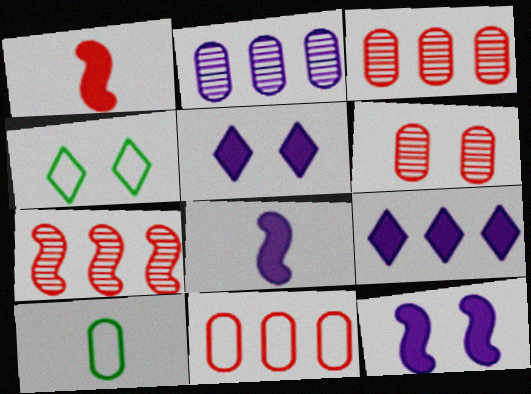[[1, 2, 4], 
[3, 4, 8], 
[4, 6, 12], 
[5, 7, 10]]